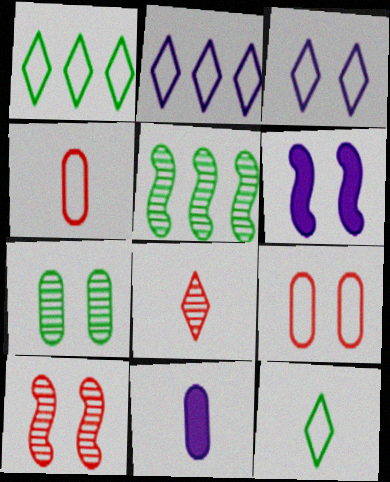[[1, 10, 11]]